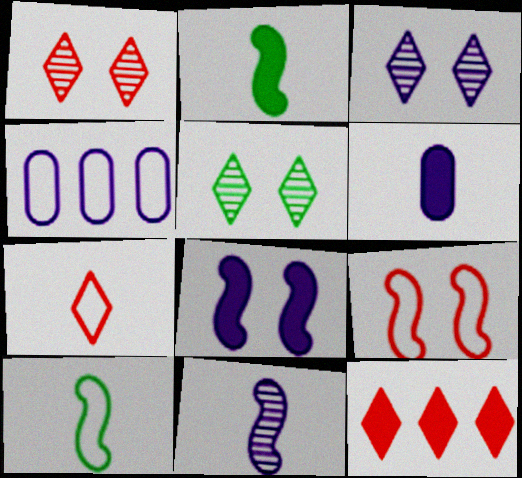[[1, 2, 4], 
[1, 3, 5], 
[1, 7, 12]]